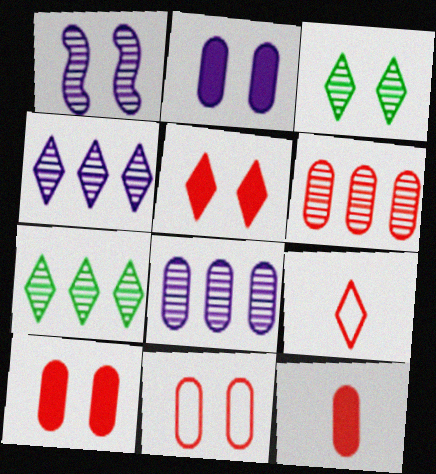[[6, 11, 12]]